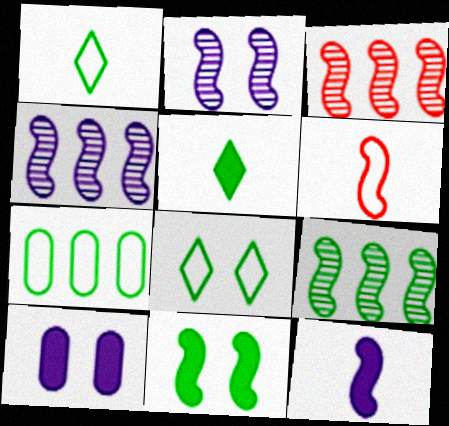[[1, 3, 10], 
[3, 4, 9], 
[4, 6, 11]]